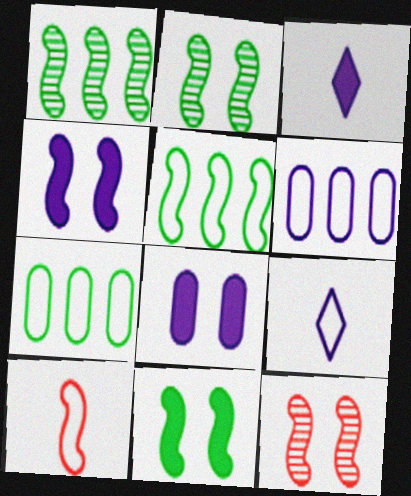[[1, 4, 10], 
[3, 7, 12]]